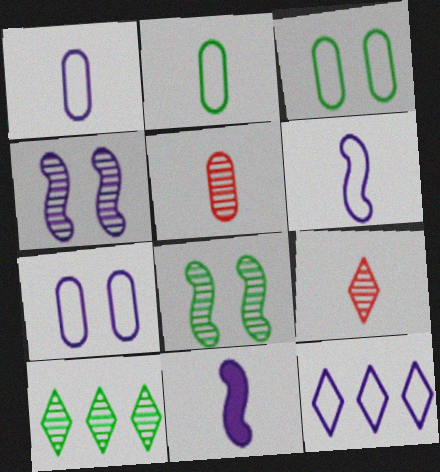[[2, 9, 11], 
[4, 5, 10], 
[6, 7, 12]]